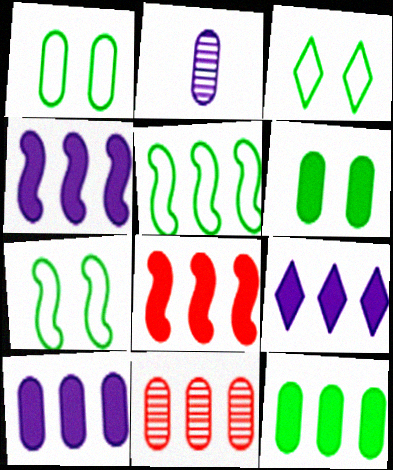[[1, 3, 7], 
[2, 3, 8], 
[4, 9, 10], 
[5, 9, 11], 
[8, 9, 12]]